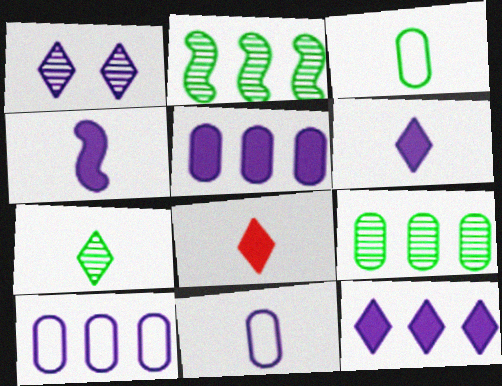[[1, 4, 10]]